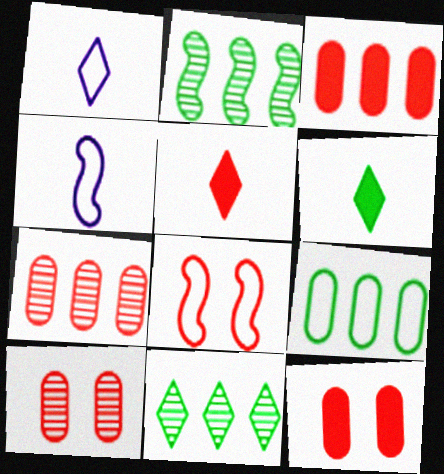[[1, 2, 12], 
[1, 8, 9], 
[4, 11, 12], 
[5, 7, 8]]